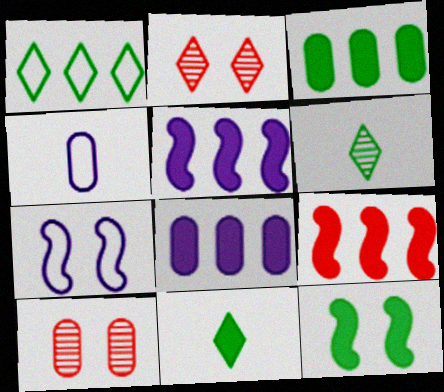[[3, 4, 10], 
[3, 11, 12]]